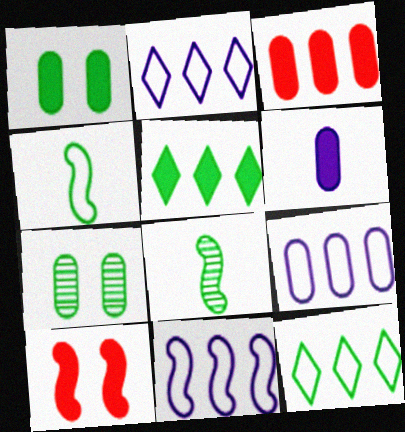[[1, 3, 6], 
[1, 8, 12], 
[2, 9, 11], 
[4, 5, 7], 
[5, 6, 10], 
[8, 10, 11]]